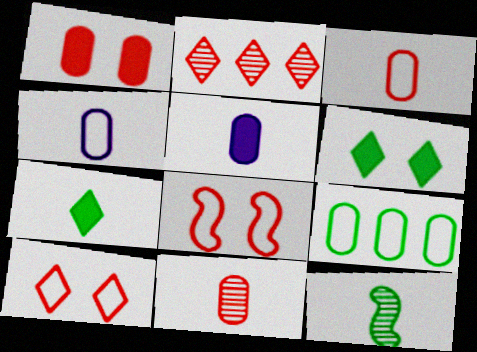[[6, 9, 12]]